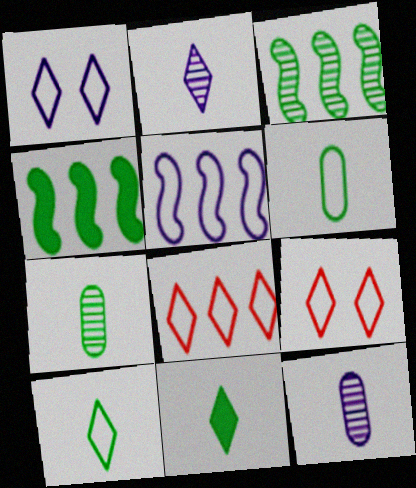[[1, 8, 10], 
[4, 9, 12], 
[5, 6, 9]]